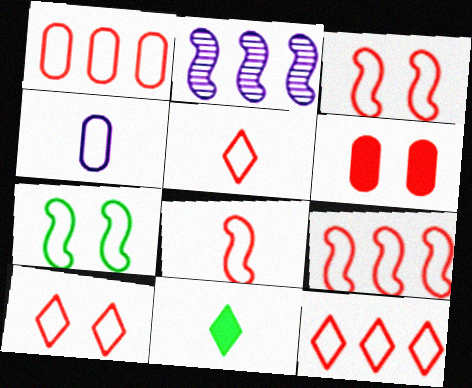[[1, 3, 5], 
[1, 8, 10], 
[1, 9, 12], 
[3, 8, 9], 
[4, 7, 12], 
[5, 10, 12]]